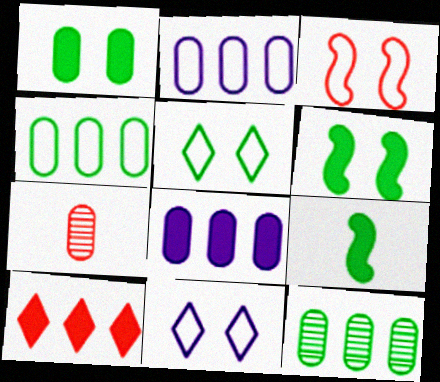[[1, 2, 7], 
[3, 7, 10], 
[5, 9, 12]]